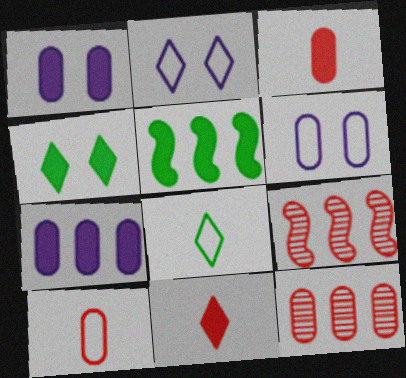[[1, 5, 11], 
[1, 8, 9]]